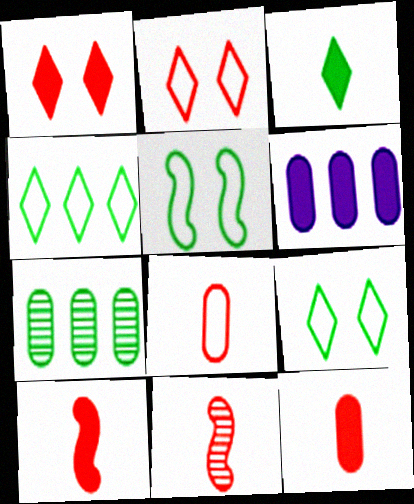[[3, 5, 7], 
[6, 9, 11]]